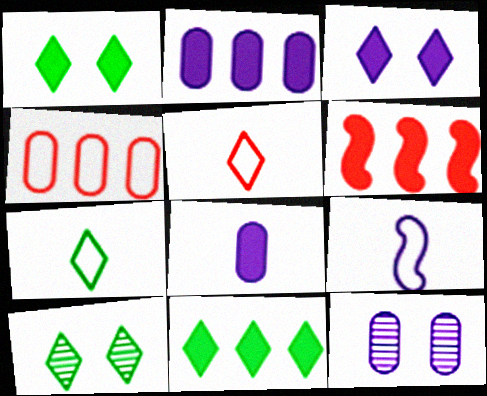[[1, 6, 8], 
[2, 6, 11], 
[6, 7, 12], 
[7, 10, 11]]